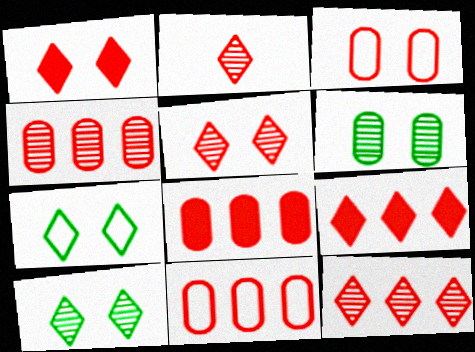[[2, 5, 12], 
[4, 8, 11]]